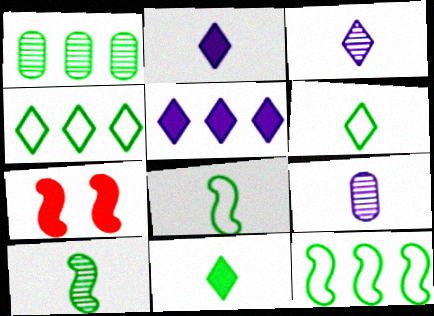[[4, 7, 9]]